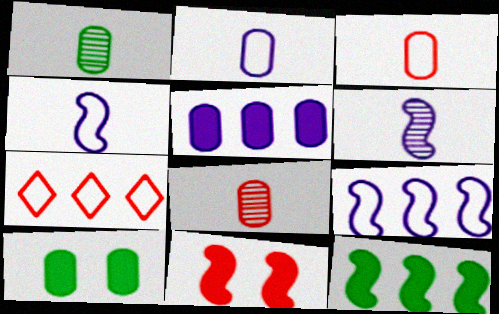[[6, 7, 10], 
[7, 8, 11]]